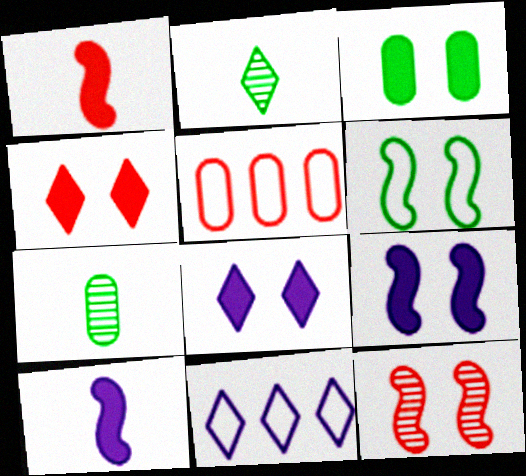[[2, 4, 11], 
[2, 5, 9], 
[3, 4, 9], 
[6, 9, 12]]